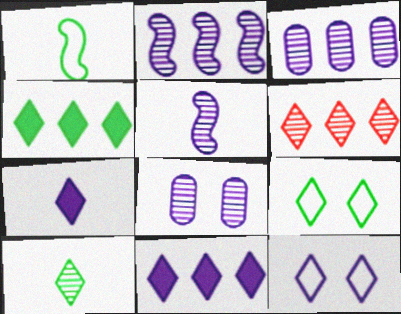[[4, 9, 10], 
[6, 7, 9]]